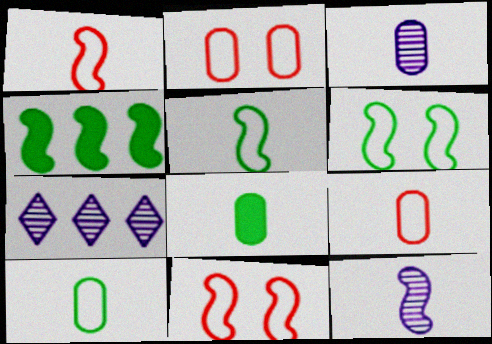[[3, 8, 9], 
[4, 11, 12], 
[7, 8, 11]]